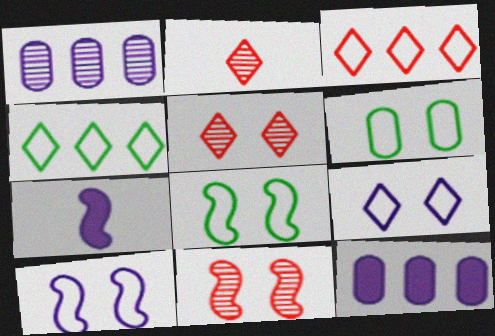[[1, 7, 9], 
[2, 8, 12]]